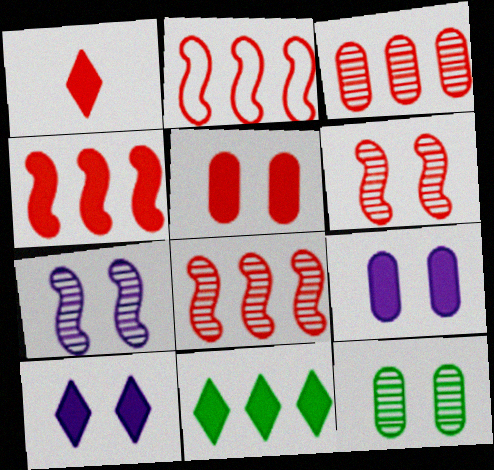[[1, 4, 5], 
[1, 10, 11], 
[2, 4, 8]]